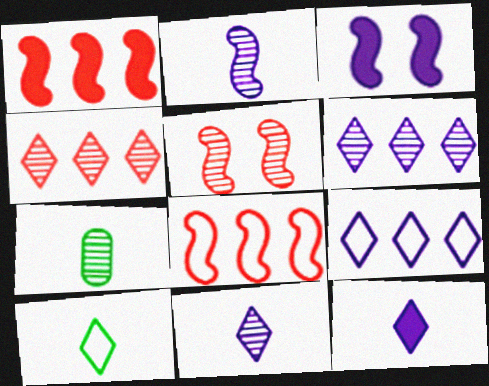[[5, 6, 7]]